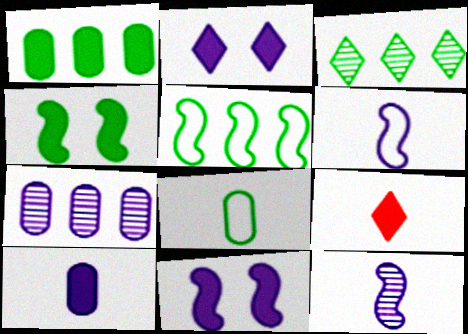[[1, 3, 5], 
[1, 9, 11], 
[2, 6, 7], 
[3, 4, 8], 
[8, 9, 12]]